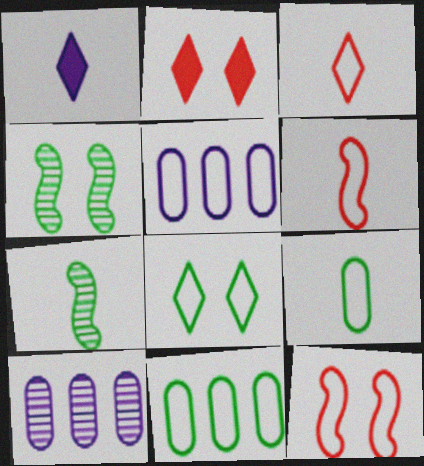[[2, 5, 7], 
[5, 6, 8]]